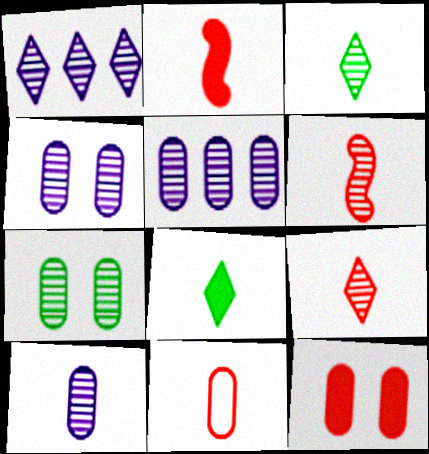[[1, 6, 7], 
[2, 9, 11], 
[3, 6, 10], 
[4, 5, 10]]